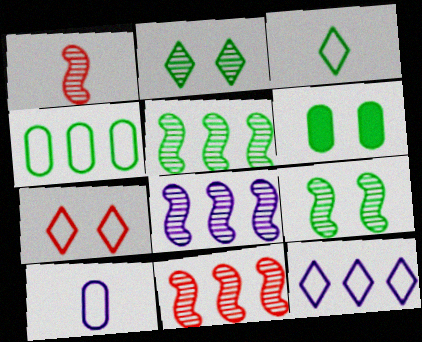[[1, 6, 12], 
[1, 8, 9], 
[3, 5, 6], 
[3, 7, 12], 
[5, 8, 11]]